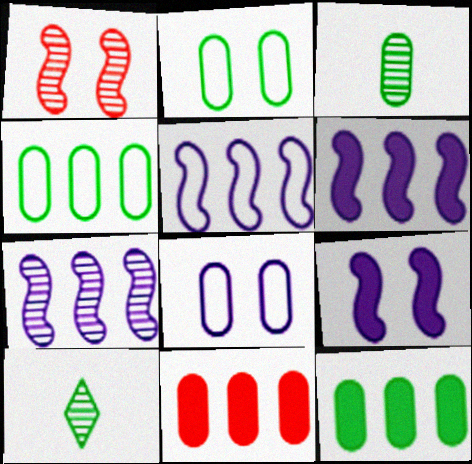[[2, 3, 12], 
[3, 8, 11], 
[5, 6, 7]]